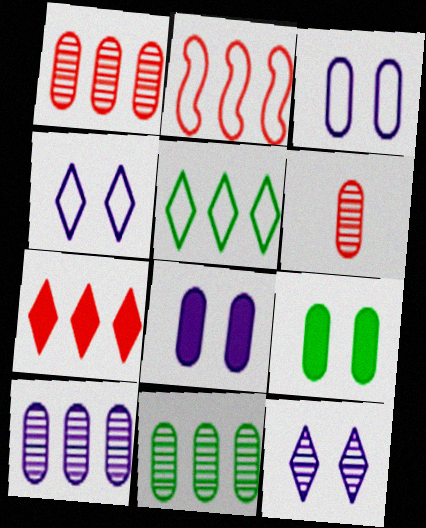[[1, 2, 7], 
[1, 10, 11]]